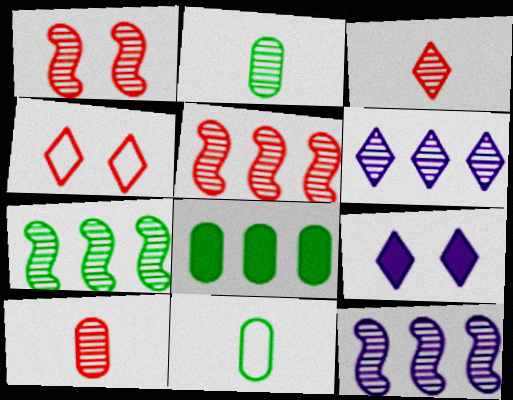[[1, 2, 6], 
[5, 7, 12], 
[5, 9, 11]]